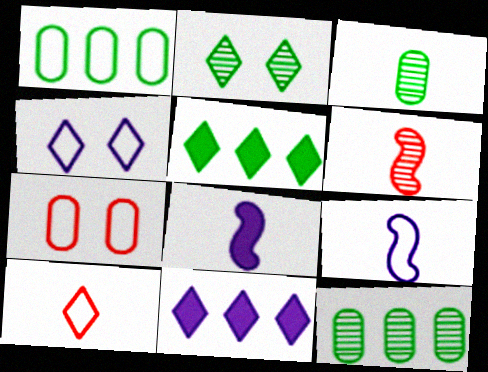[[2, 10, 11], 
[3, 8, 10]]